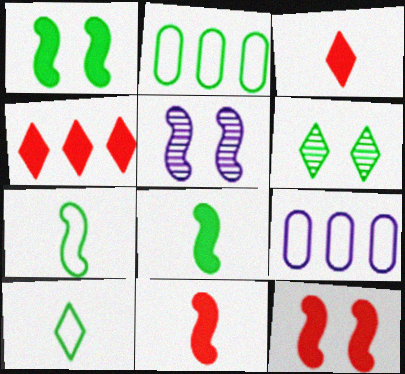[[2, 3, 5], 
[2, 6, 8], 
[6, 9, 11]]